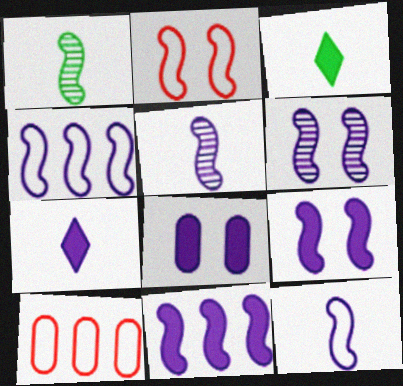[[1, 2, 11], 
[3, 6, 10], 
[4, 5, 9], 
[6, 11, 12], 
[7, 8, 11]]